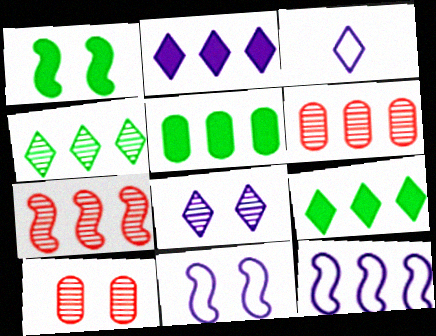[[1, 3, 6], 
[2, 3, 8], 
[6, 9, 12]]